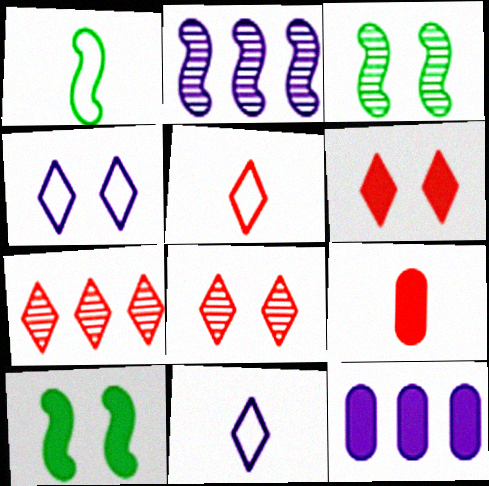[[1, 8, 12], 
[3, 5, 12], 
[5, 6, 7]]